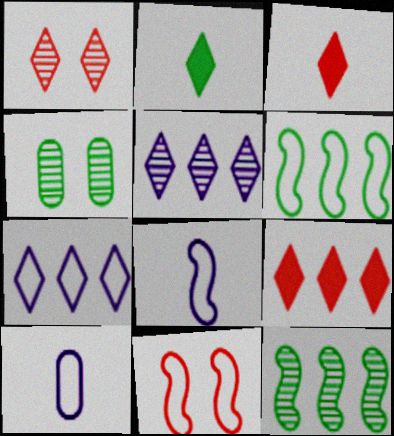[[1, 2, 7], 
[2, 4, 6], 
[4, 8, 9], 
[6, 8, 11]]